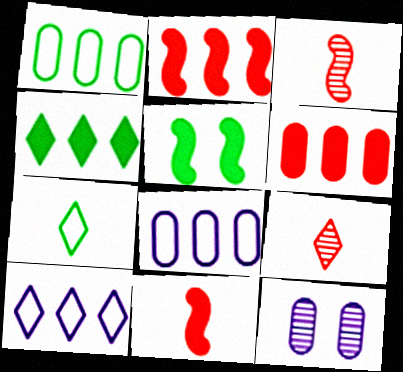[[2, 7, 12], 
[5, 8, 9]]